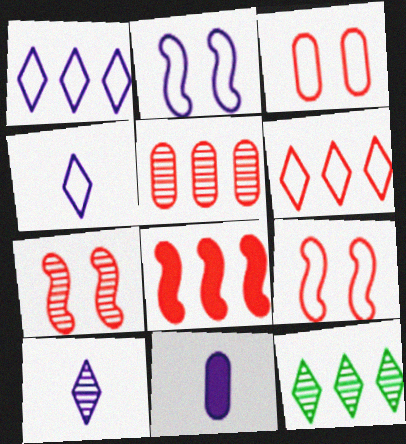[[5, 6, 8], 
[9, 11, 12]]